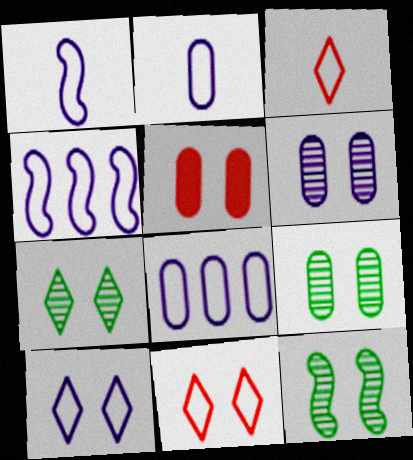[[1, 8, 10], 
[2, 4, 10], 
[5, 10, 12], 
[7, 9, 12]]